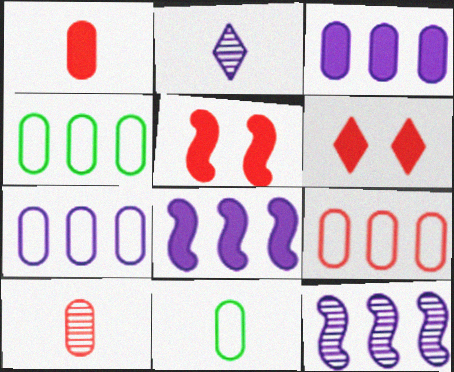[[2, 4, 5], 
[4, 7, 9], 
[6, 11, 12]]